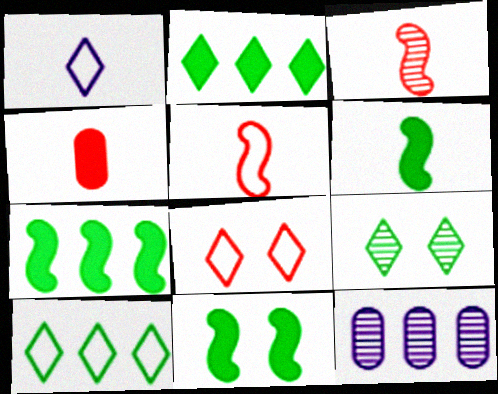[[1, 8, 10], 
[3, 9, 12], 
[6, 7, 11], 
[6, 8, 12]]